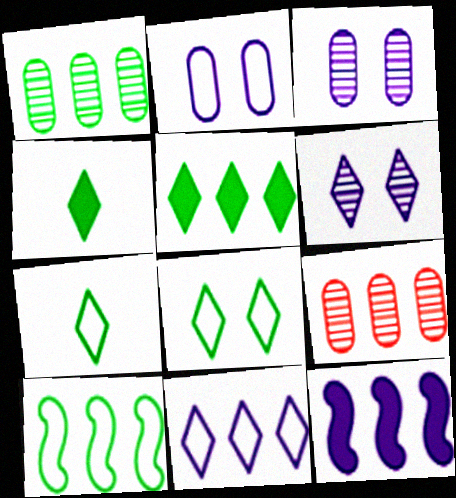[[1, 5, 10]]